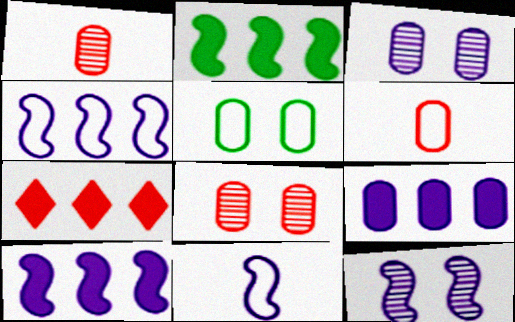[[1, 5, 9], 
[2, 7, 9], 
[10, 11, 12]]